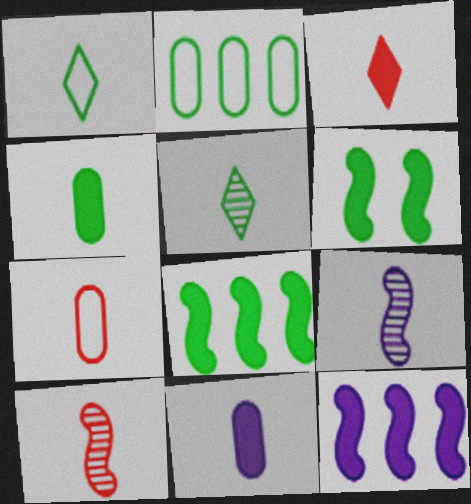[[1, 10, 11], 
[2, 5, 6], 
[3, 7, 10]]